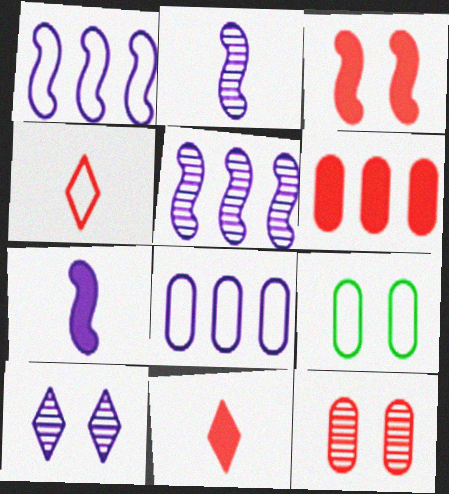[[1, 4, 9], 
[3, 6, 11], 
[3, 9, 10], 
[5, 9, 11], 
[7, 8, 10]]